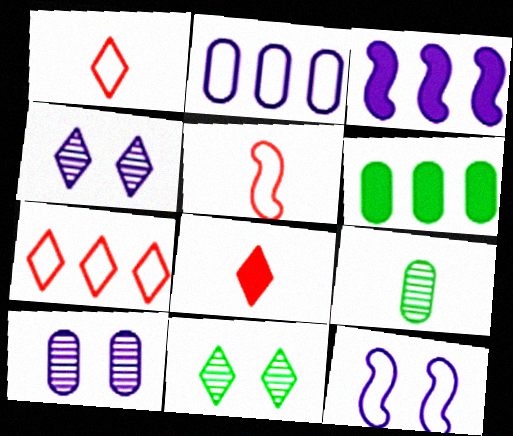[[4, 5, 6]]